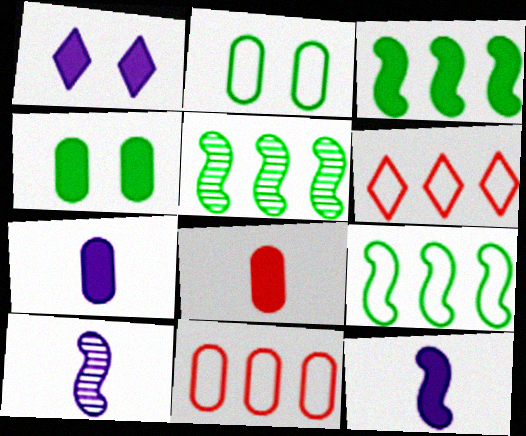[[1, 3, 8], 
[3, 5, 9], 
[4, 6, 10]]